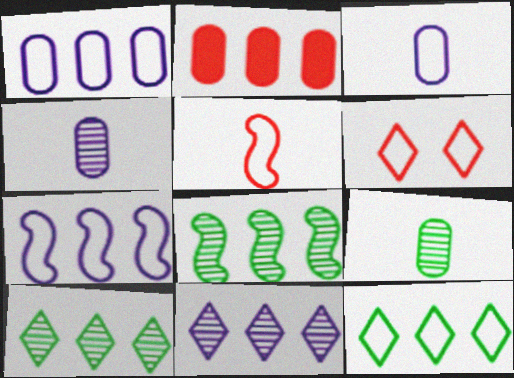[[2, 7, 10]]